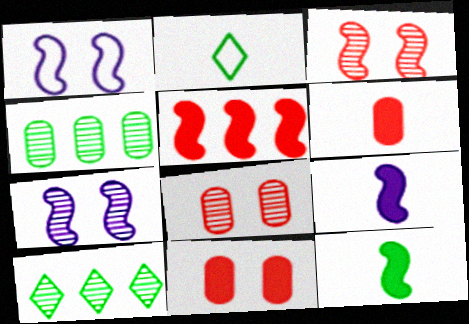[[1, 6, 10]]